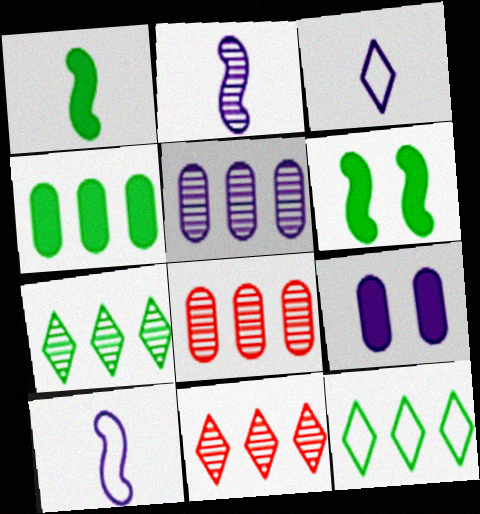[[3, 6, 8]]